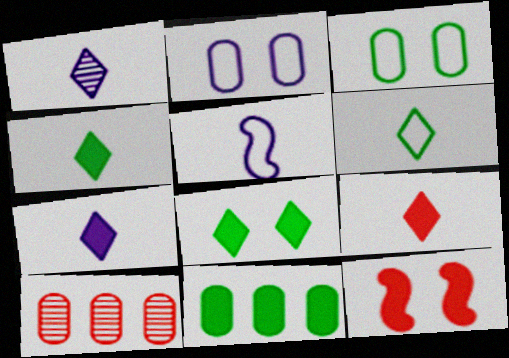[[1, 6, 9], 
[4, 7, 9], 
[5, 8, 10], 
[7, 11, 12]]